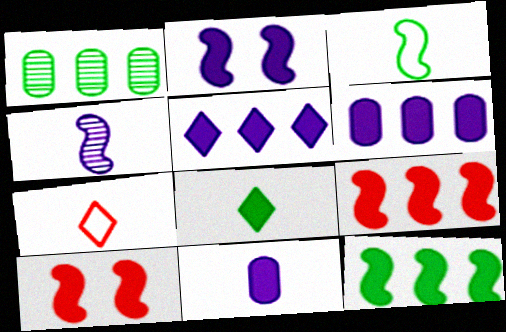[[1, 2, 7], 
[2, 5, 11], 
[6, 8, 10]]